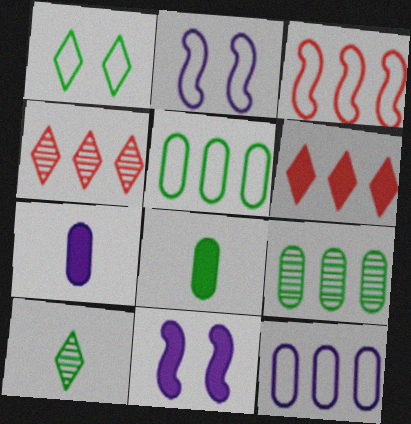[[2, 4, 8], 
[6, 8, 11]]